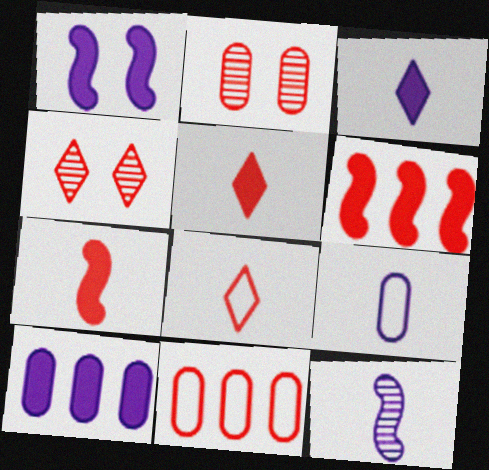[[1, 3, 10], 
[2, 6, 8], 
[3, 9, 12], 
[4, 7, 11]]